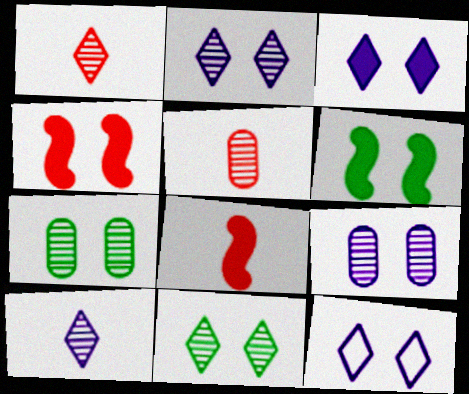[[2, 3, 12], 
[4, 7, 12]]